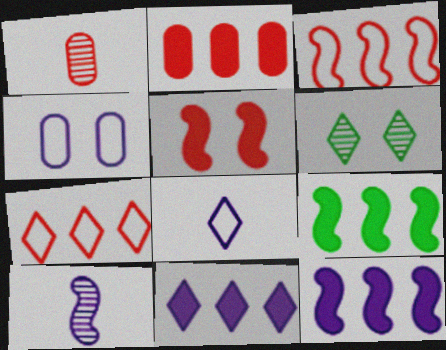[[1, 5, 7], 
[2, 9, 11], 
[4, 5, 6], 
[4, 10, 11]]